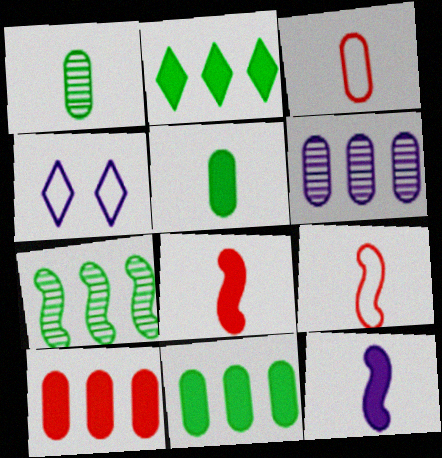[[4, 6, 12]]